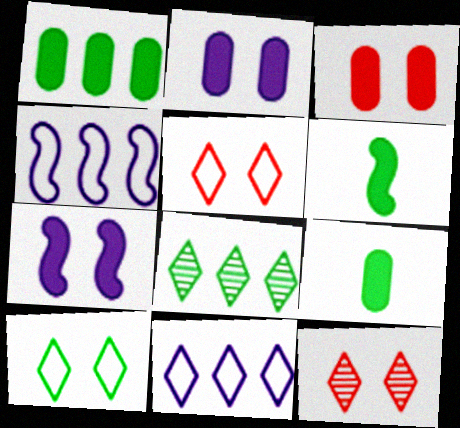[[4, 9, 12]]